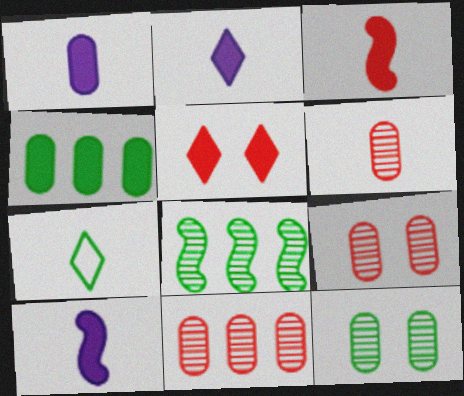[[1, 2, 10], 
[4, 5, 10], 
[6, 7, 10], 
[6, 9, 11]]